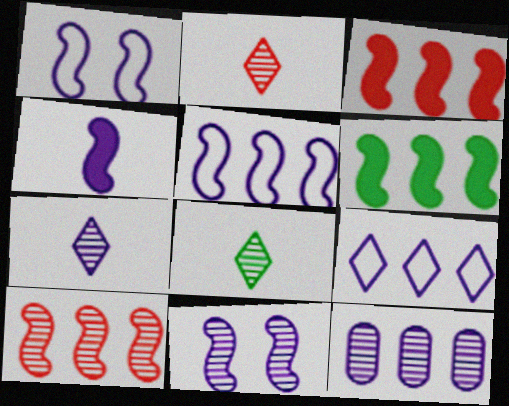[[2, 7, 8], 
[4, 5, 11], 
[5, 6, 10], 
[7, 11, 12]]